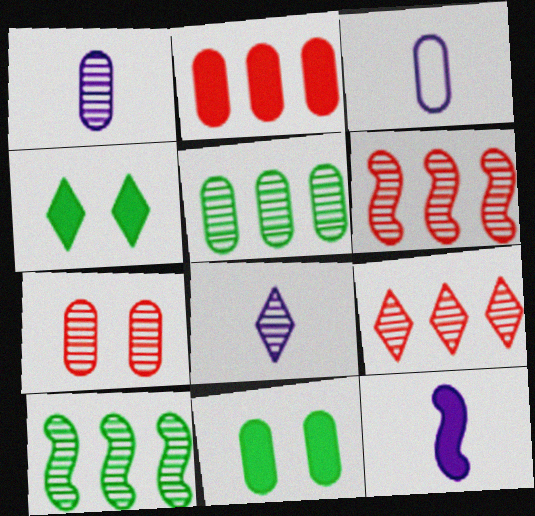[[1, 5, 7], 
[2, 4, 12], 
[3, 4, 6], 
[3, 8, 12], 
[7, 8, 10]]